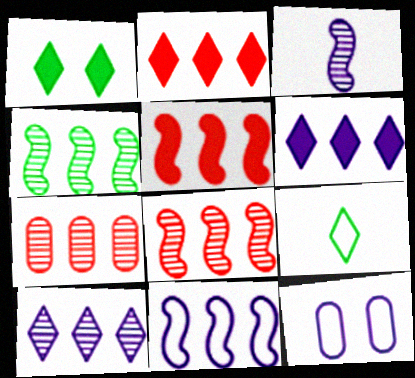[[3, 6, 12], 
[4, 5, 11], 
[4, 7, 10]]